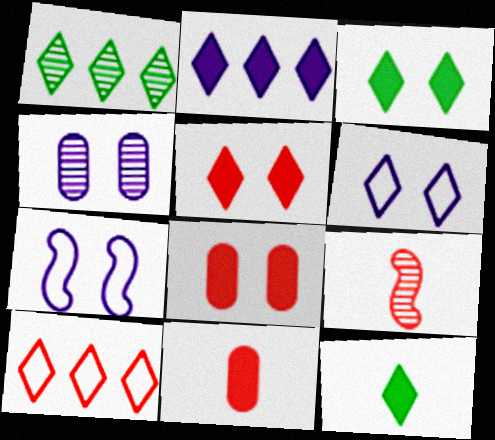[[1, 2, 10], 
[1, 4, 9], 
[1, 7, 11], 
[2, 5, 12], 
[8, 9, 10]]